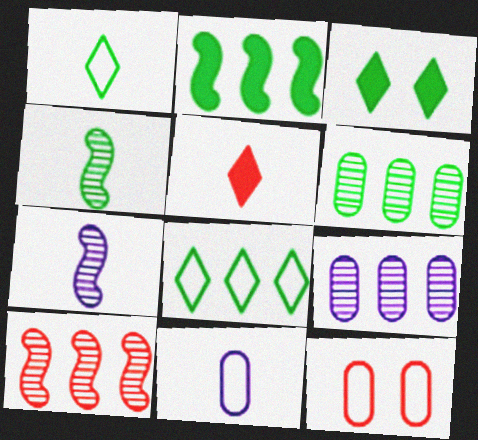[[2, 6, 8], 
[3, 10, 11], 
[4, 5, 11], 
[5, 10, 12]]